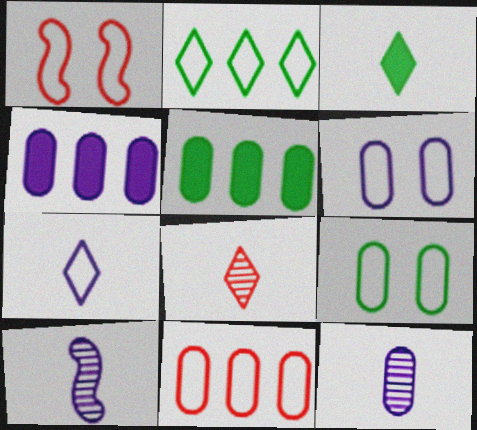[[3, 7, 8], 
[4, 6, 12]]